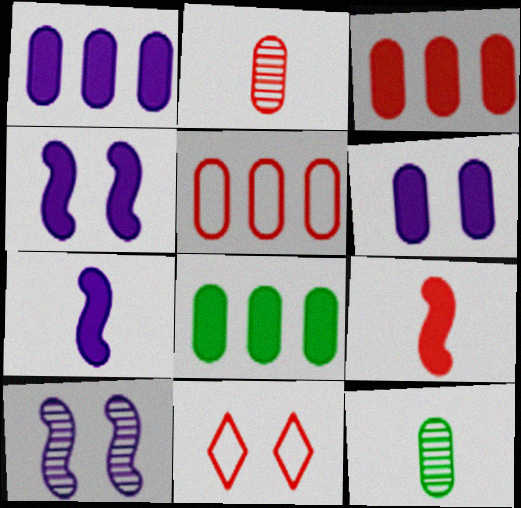[[1, 3, 8], 
[5, 6, 12]]